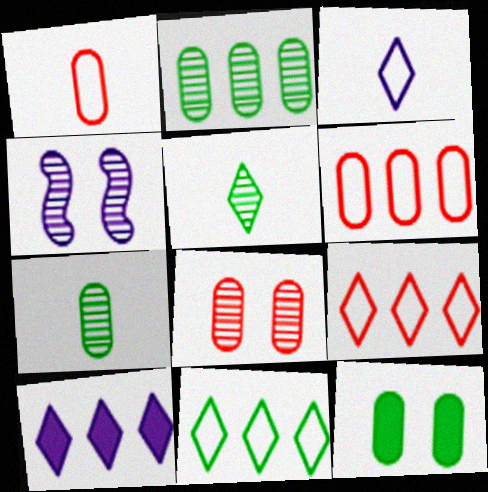[]